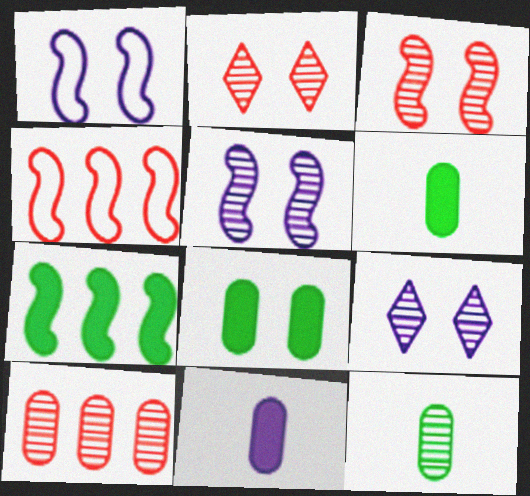[[1, 2, 8], 
[4, 6, 9]]